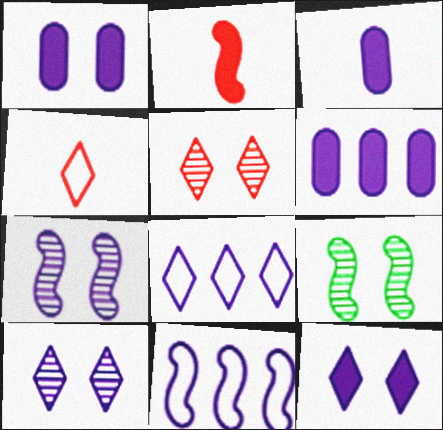[[1, 3, 6], 
[2, 9, 11], 
[3, 7, 8], 
[3, 10, 11], 
[4, 6, 9]]